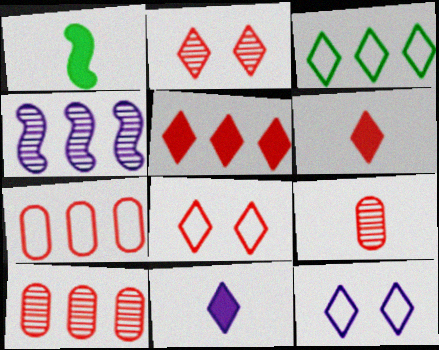[[1, 10, 12], 
[2, 3, 11]]